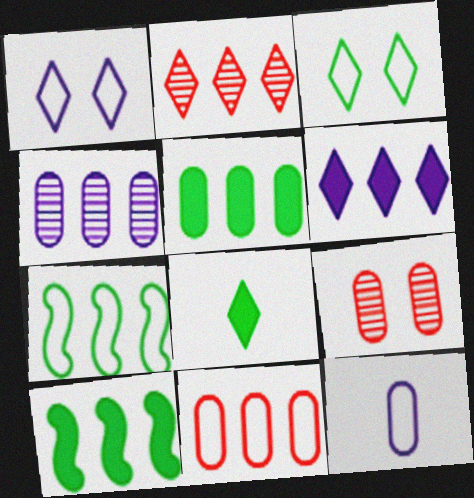[[1, 2, 8], 
[4, 5, 11], 
[5, 9, 12]]